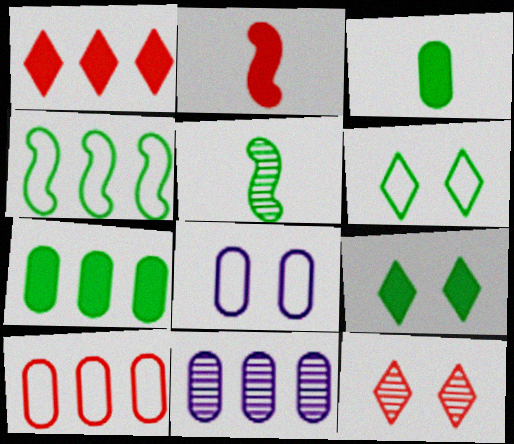[[1, 4, 11], 
[1, 5, 8], 
[2, 6, 11], 
[2, 10, 12], 
[5, 6, 7], 
[5, 11, 12], 
[7, 10, 11]]